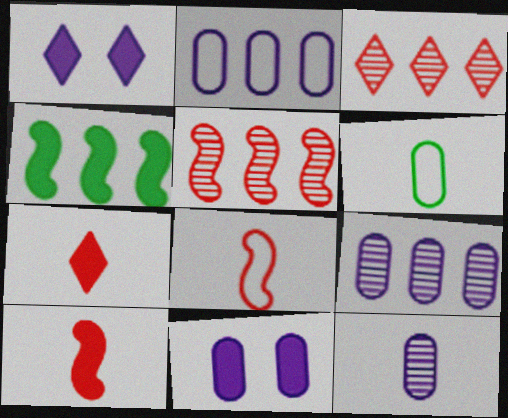[[1, 5, 6], 
[2, 3, 4], 
[2, 11, 12], 
[4, 7, 11]]